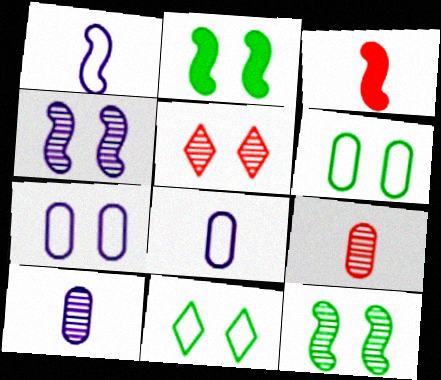[[2, 5, 7]]